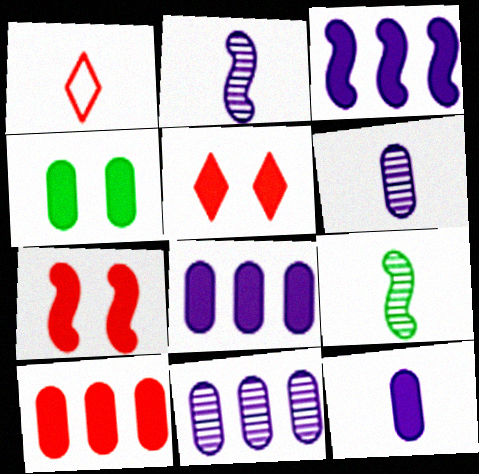[[1, 9, 12], 
[4, 10, 12]]